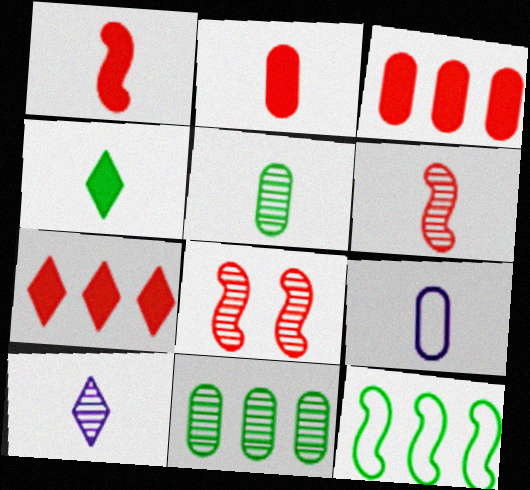[[2, 5, 9], 
[4, 6, 9], 
[5, 6, 10], 
[8, 10, 11]]